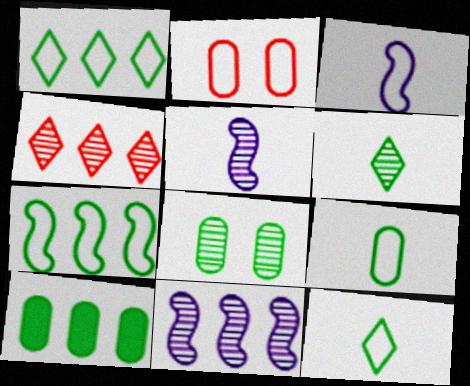[[1, 2, 3], 
[4, 5, 8], 
[8, 9, 10]]